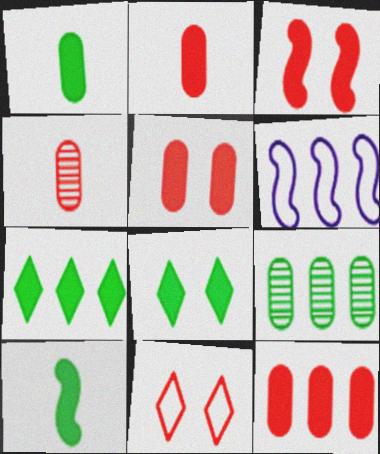[[2, 5, 12], 
[4, 6, 8]]